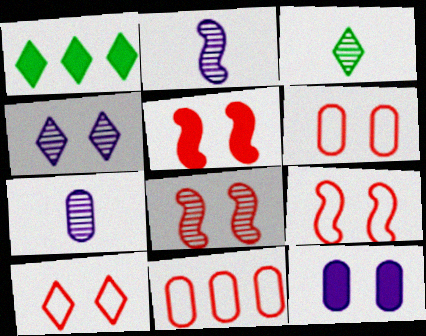[[1, 2, 6], 
[1, 7, 9], 
[5, 8, 9], 
[6, 9, 10]]